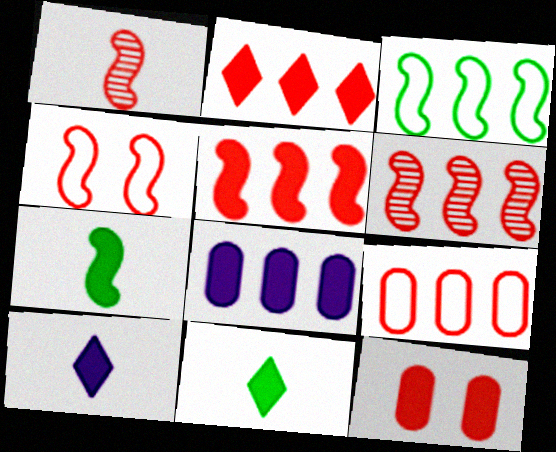[[1, 4, 5], 
[2, 6, 9]]